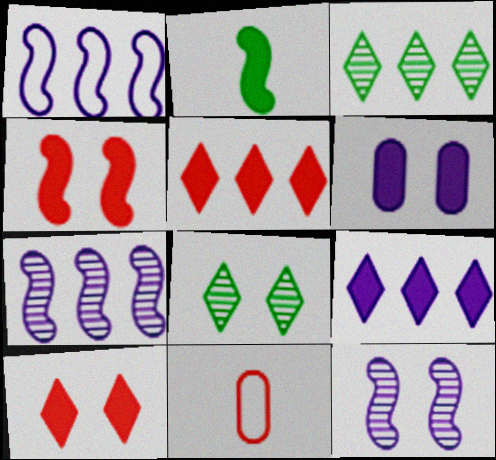[[2, 5, 6]]